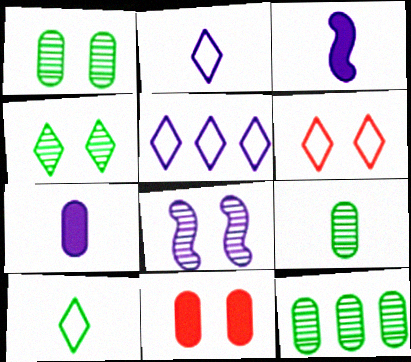[[1, 9, 12], 
[3, 6, 12], 
[5, 6, 10], 
[5, 7, 8]]